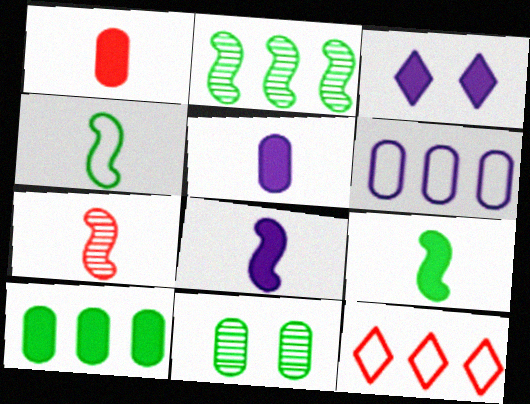[[1, 6, 11], 
[4, 7, 8], 
[8, 11, 12]]